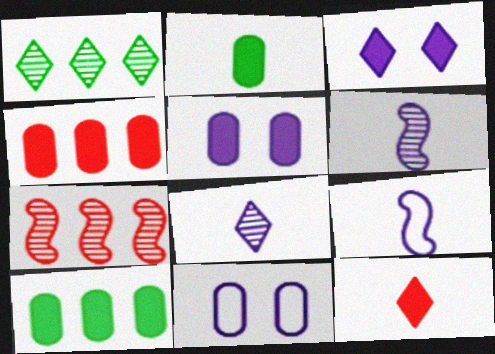[[2, 4, 5]]